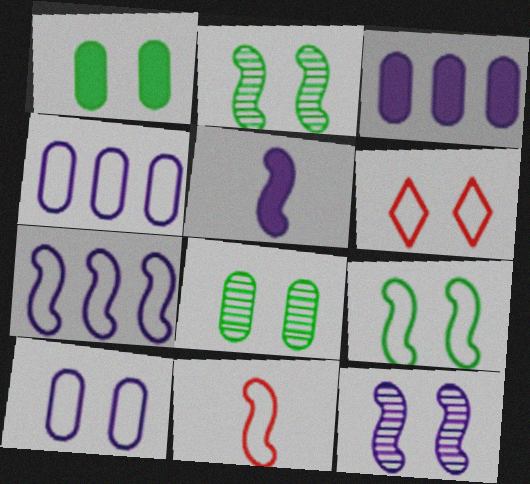[[1, 6, 12], 
[5, 7, 12], 
[6, 9, 10], 
[7, 9, 11]]